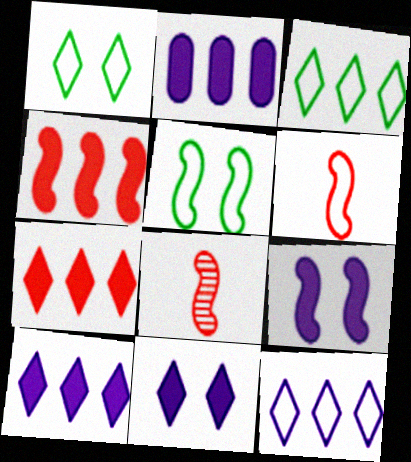[[1, 2, 8]]